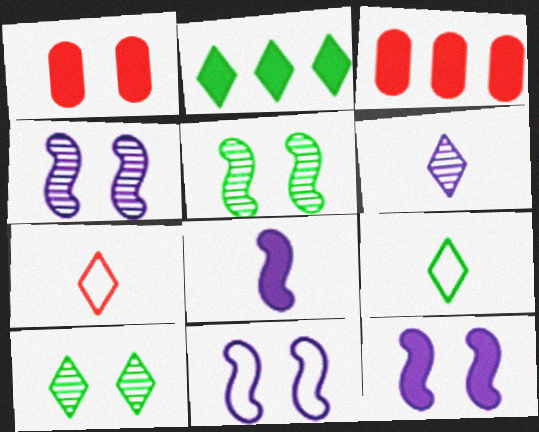[[1, 2, 8], 
[1, 10, 11], 
[2, 9, 10], 
[3, 4, 9], 
[4, 11, 12]]